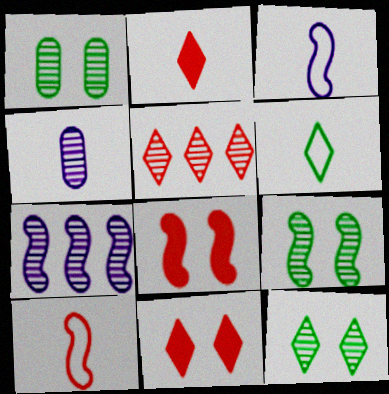[[1, 9, 12], 
[4, 5, 9]]